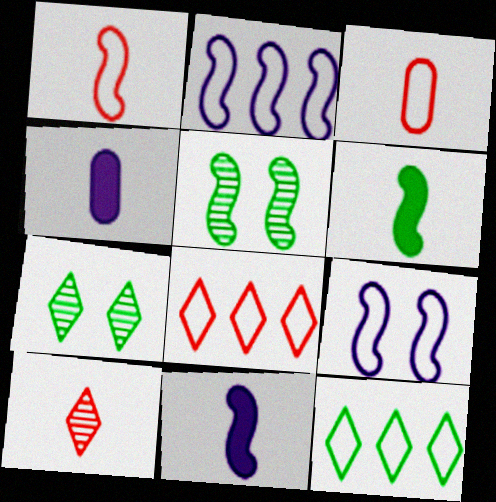[[3, 9, 12], 
[4, 5, 8]]